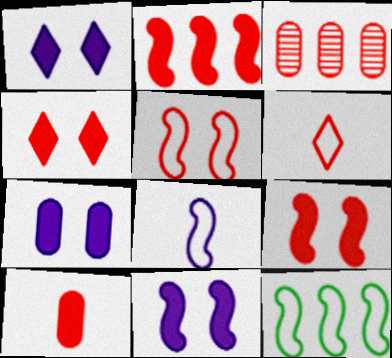[[1, 7, 11], 
[2, 4, 10], 
[3, 6, 9], 
[5, 8, 12]]